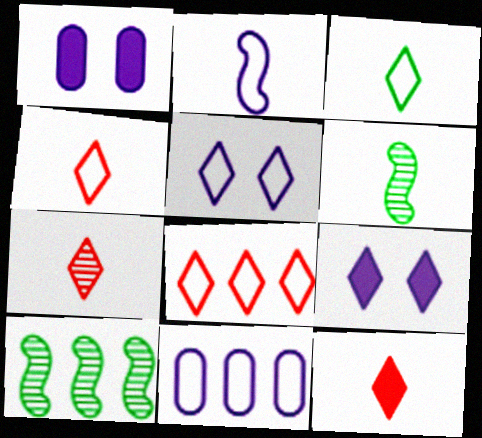[[1, 4, 10], 
[1, 6, 8], 
[2, 5, 11], 
[3, 5, 8], 
[4, 7, 12]]